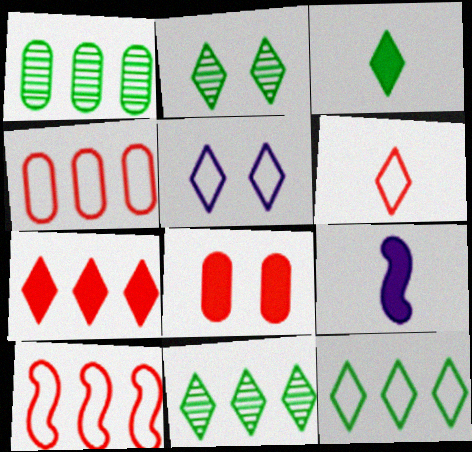[[2, 3, 12], 
[2, 4, 9], 
[5, 6, 12]]